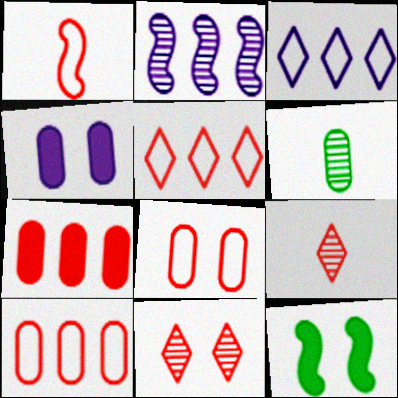[[1, 2, 12], 
[1, 5, 8], 
[1, 7, 11], 
[2, 6, 11], 
[4, 6, 10]]